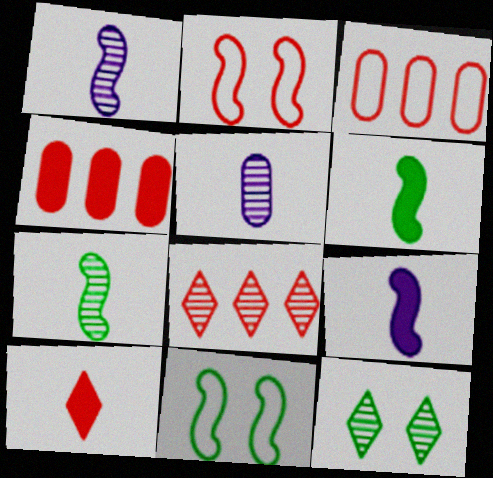[[3, 9, 12]]